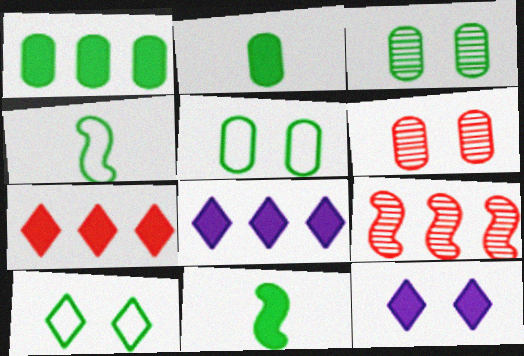[[4, 6, 8]]